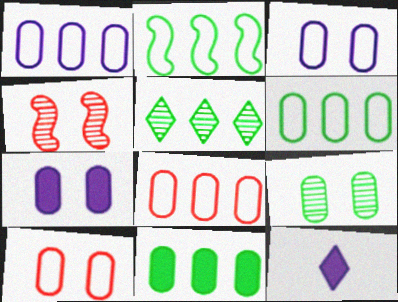[[1, 6, 8], 
[2, 5, 11], 
[4, 6, 12], 
[7, 9, 10]]